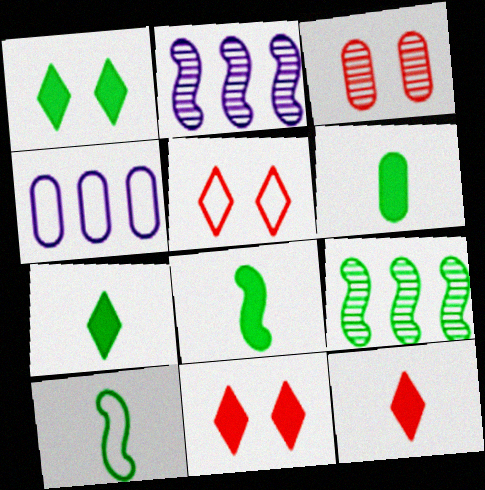[[2, 5, 6], 
[3, 4, 6], 
[4, 5, 10], 
[6, 7, 8]]